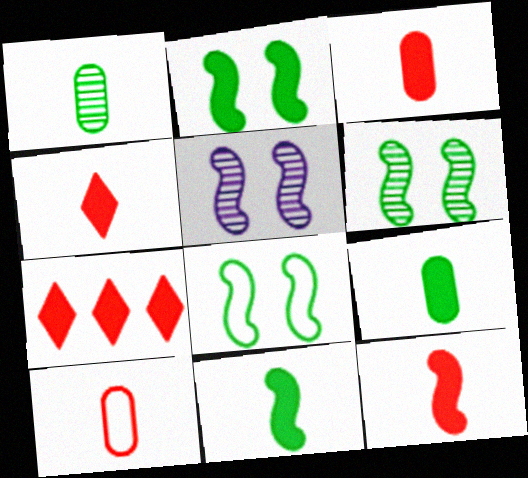[[2, 6, 8], 
[3, 4, 12]]